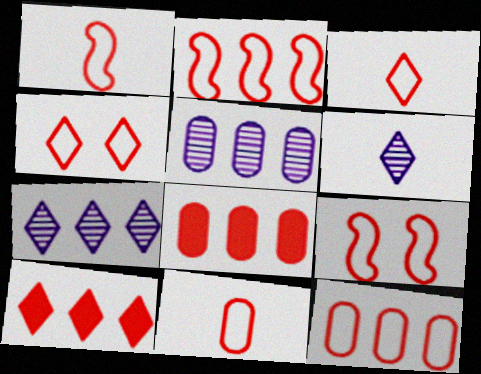[[1, 2, 9], 
[1, 3, 11], 
[1, 4, 12], 
[2, 4, 11], 
[3, 9, 12]]